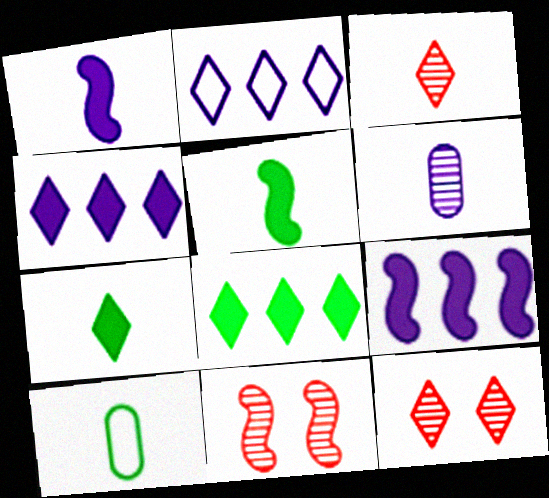[[1, 3, 10], 
[2, 7, 12], 
[4, 10, 11], 
[9, 10, 12]]